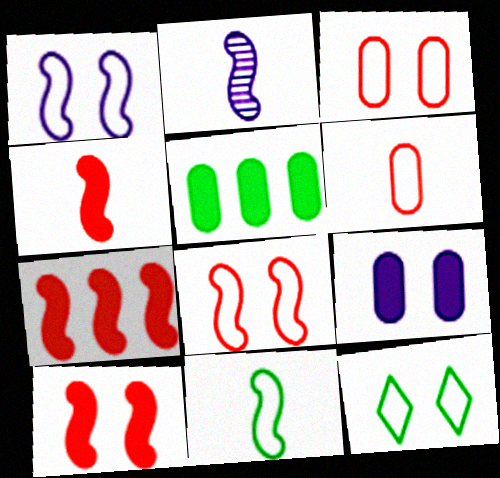[[1, 3, 12], 
[2, 4, 11], 
[4, 7, 10]]